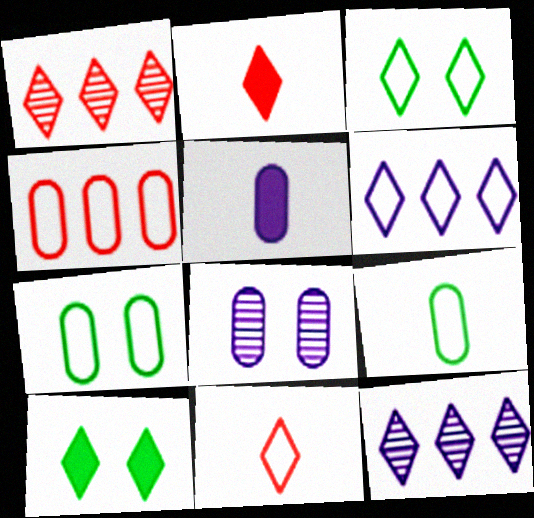[[2, 3, 12], 
[3, 6, 11], 
[10, 11, 12]]